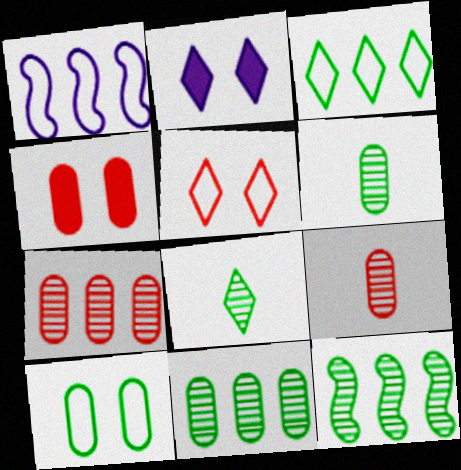[[1, 4, 8]]